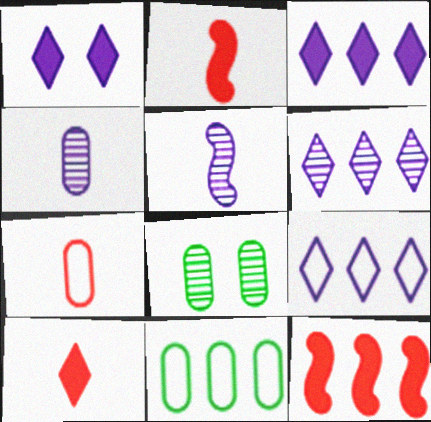[[2, 8, 9], 
[3, 6, 9], 
[6, 11, 12]]